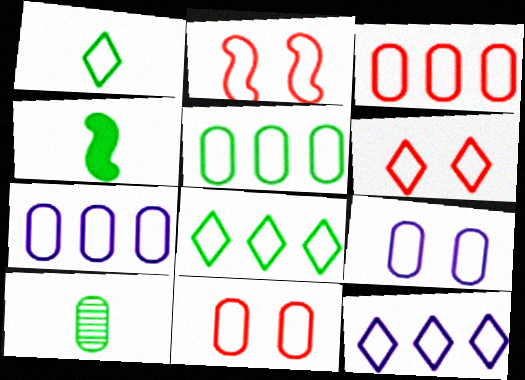[[1, 2, 7], 
[1, 4, 10], 
[1, 6, 12], 
[2, 6, 11], 
[3, 5, 7]]